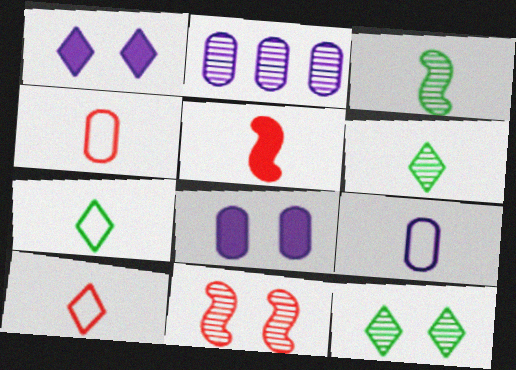[[2, 6, 11], 
[2, 8, 9], 
[5, 6, 9]]